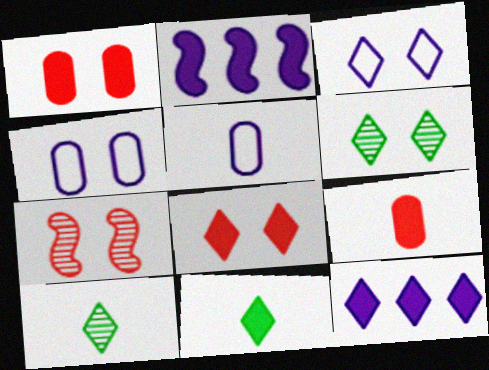[[1, 2, 11], 
[3, 6, 8], 
[8, 11, 12]]